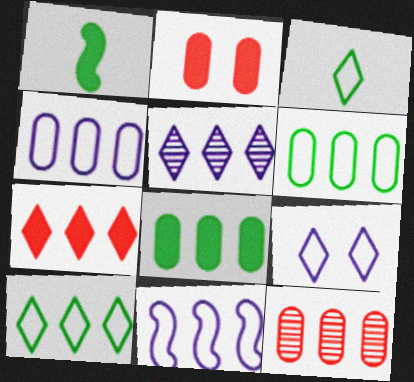[[1, 9, 12], 
[4, 8, 12], 
[5, 7, 10]]